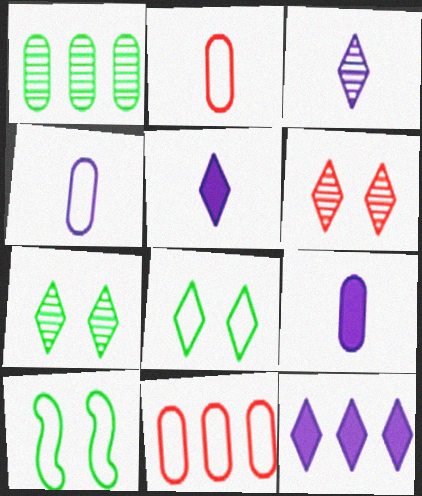[]